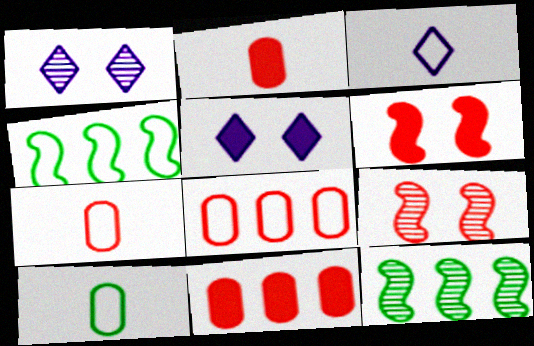[[1, 2, 4], 
[5, 7, 12]]